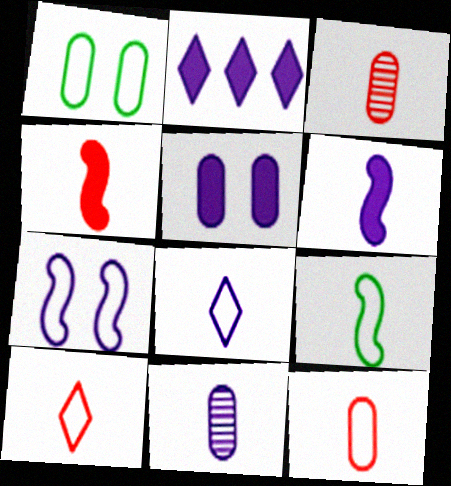[[2, 5, 6], 
[2, 7, 11], 
[3, 4, 10], 
[6, 8, 11], 
[8, 9, 12]]